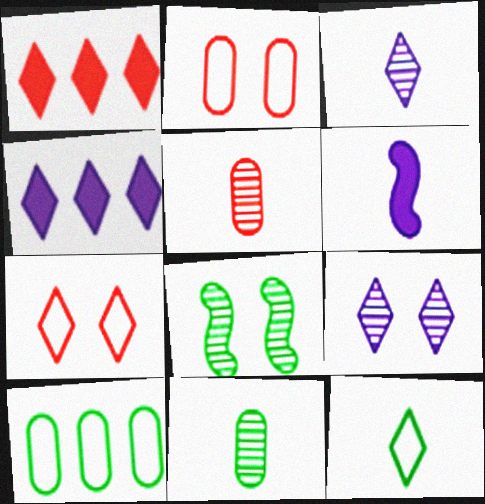[[1, 9, 12], 
[5, 6, 12]]